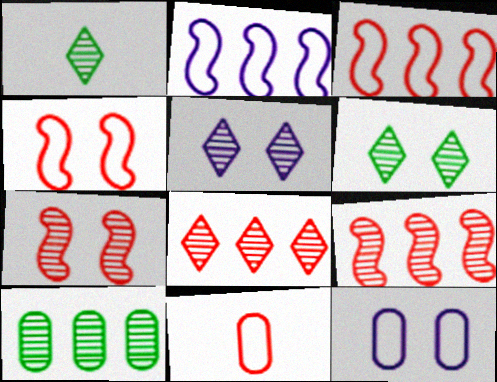[[1, 5, 8]]